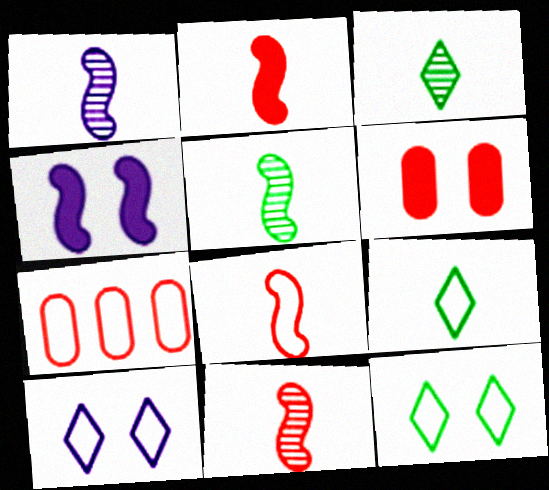[[1, 5, 11], 
[2, 8, 11], 
[3, 4, 7]]